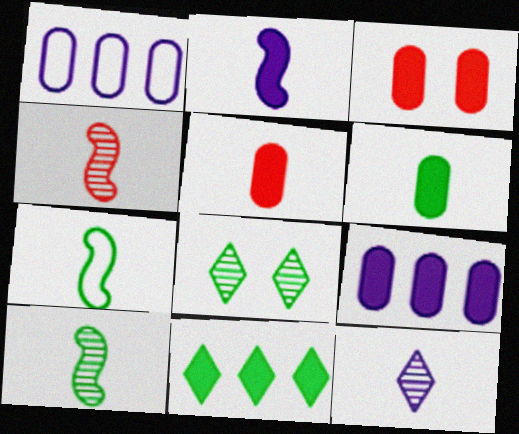[[2, 3, 11], 
[2, 4, 7], 
[3, 6, 9], 
[5, 7, 12]]